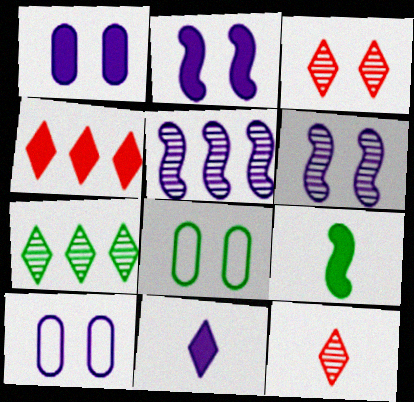[[1, 4, 9], 
[2, 3, 8], 
[5, 10, 11], 
[7, 8, 9]]